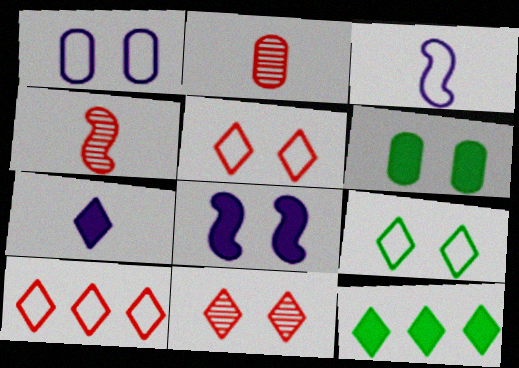[[1, 4, 12]]